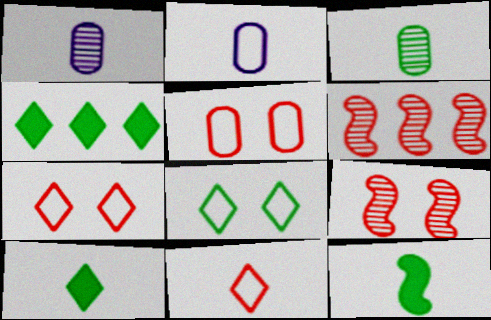[[1, 11, 12], 
[2, 4, 9]]